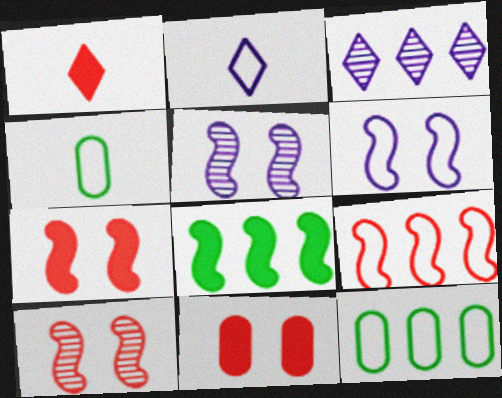[[1, 5, 12], 
[3, 4, 7]]